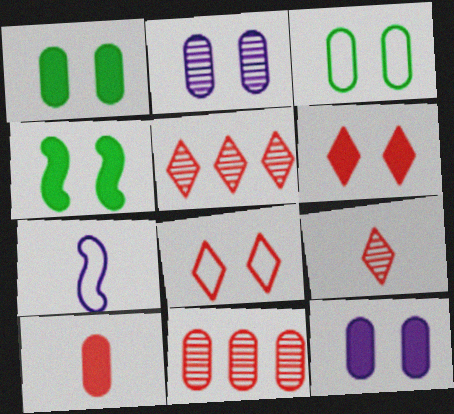[[1, 5, 7], 
[2, 4, 8], 
[4, 6, 12]]